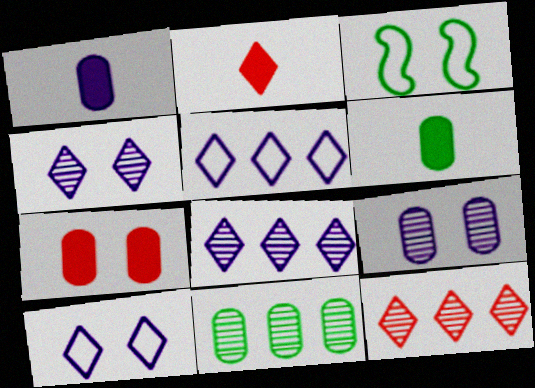[[1, 3, 12], 
[3, 4, 7]]